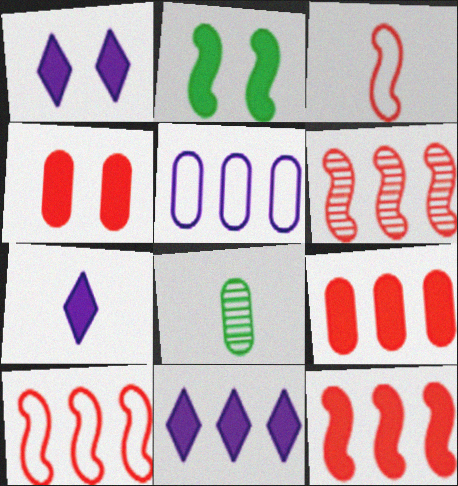[[1, 2, 4], 
[1, 7, 11], 
[1, 8, 10], 
[2, 7, 9], 
[3, 7, 8], 
[4, 5, 8], 
[6, 10, 12]]